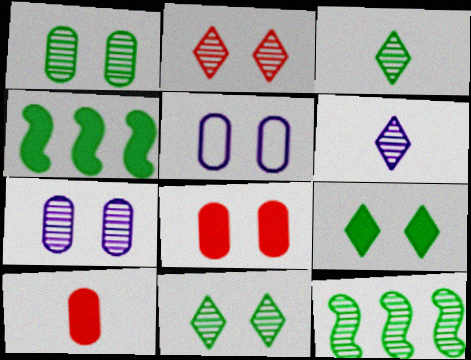[[1, 3, 12], 
[1, 5, 8]]